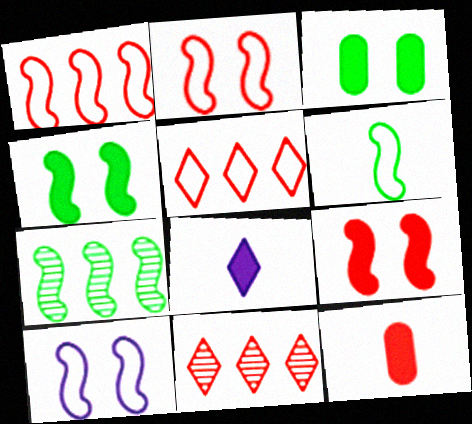[[1, 6, 10], 
[2, 11, 12], 
[4, 6, 7]]